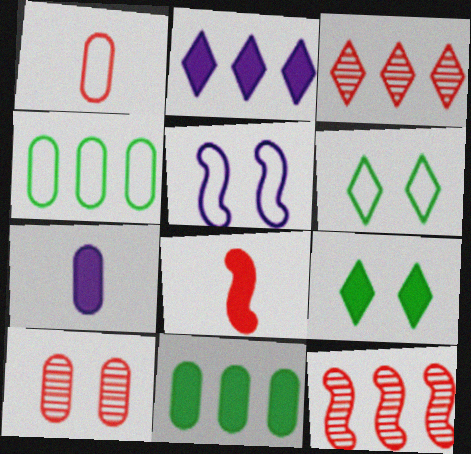[[2, 4, 12], 
[4, 7, 10], 
[5, 9, 10], 
[6, 7, 12]]